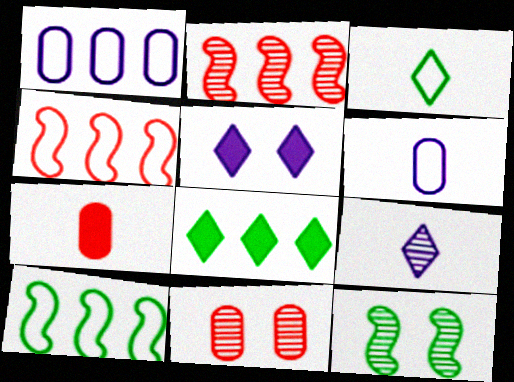[[1, 2, 8]]